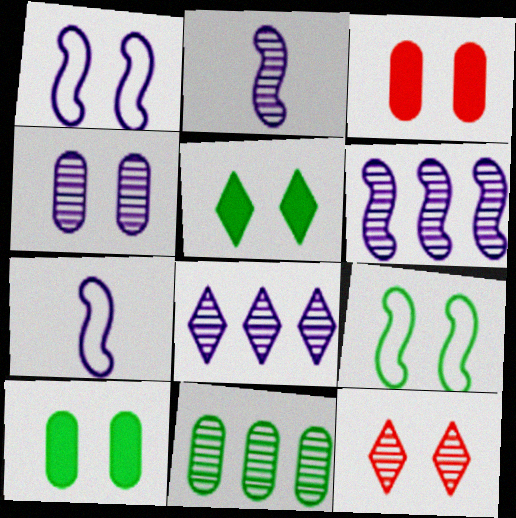[[1, 10, 12], 
[2, 4, 8], 
[2, 11, 12]]